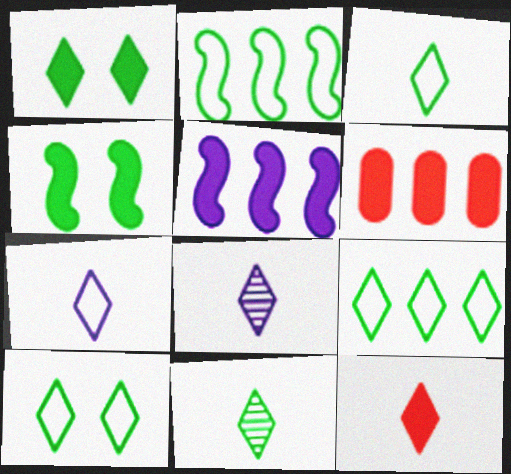[[1, 9, 11], 
[3, 8, 12], 
[3, 9, 10], 
[7, 11, 12]]